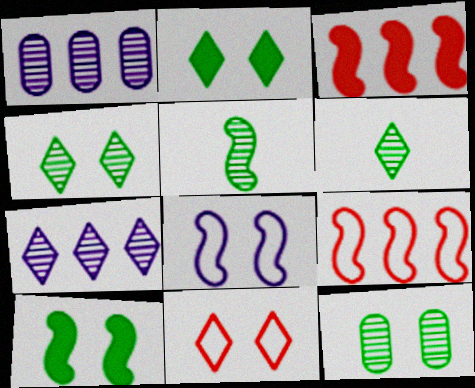[[3, 5, 8]]